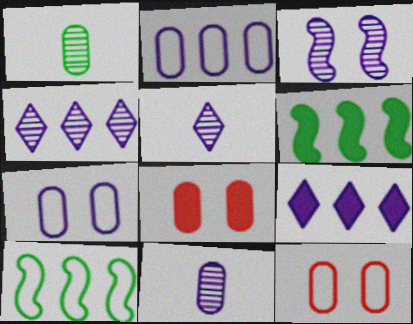[[1, 2, 8], 
[3, 4, 11], 
[5, 6, 12], 
[5, 8, 10]]